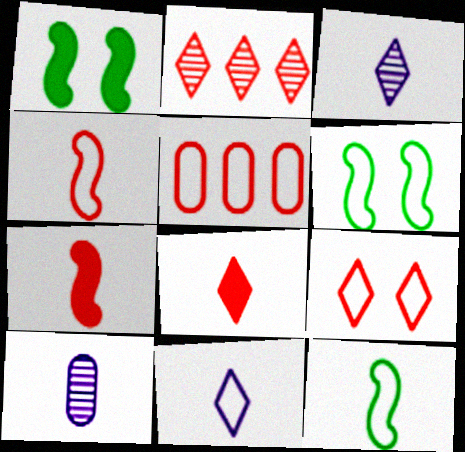[[1, 3, 5], 
[2, 8, 9], 
[4, 5, 9], 
[5, 6, 11], 
[8, 10, 12]]